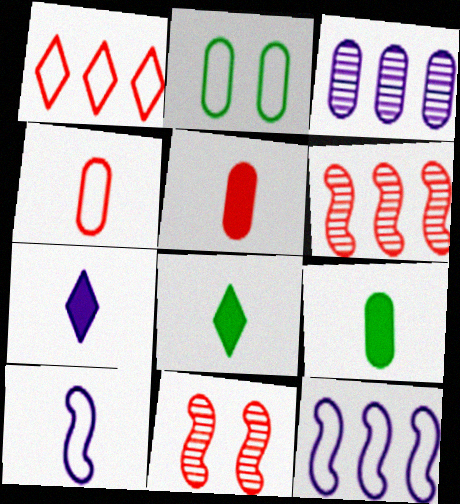[[1, 2, 10], 
[1, 5, 11], 
[2, 3, 5], 
[2, 6, 7]]